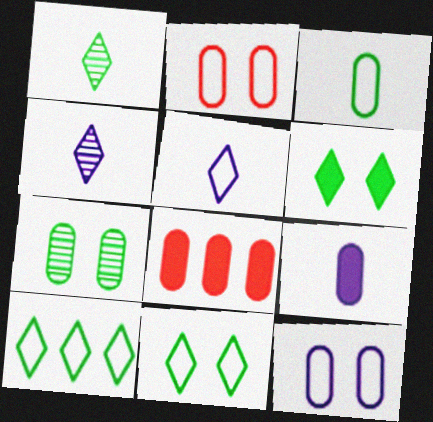[[1, 6, 10]]